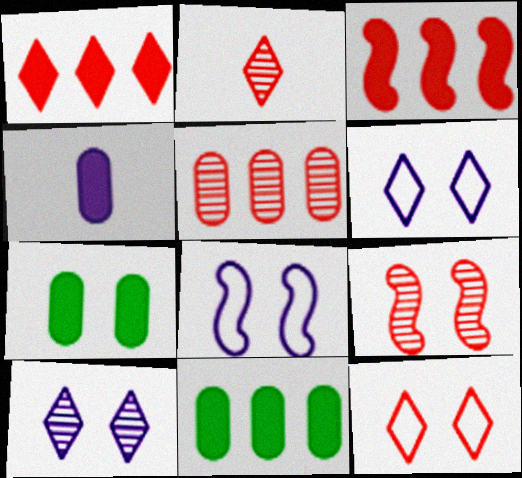[[1, 2, 12], 
[2, 5, 9], 
[2, 8, 11], 
[6, 7, 9]]